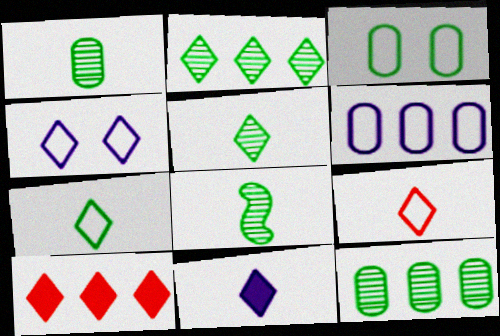[[1, 5, 8], 
[4, 5, 10], 
[5, 9, 11]]